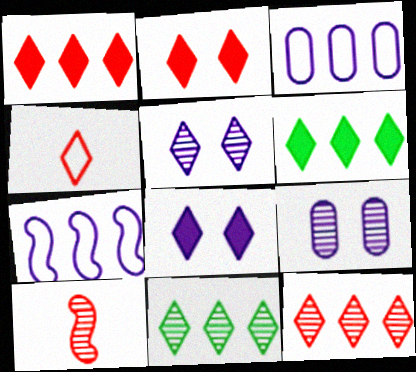[[2, 4, 12], 
[4, 5, 6], 
[4, 8, 11], 
[9, 10, 11]]